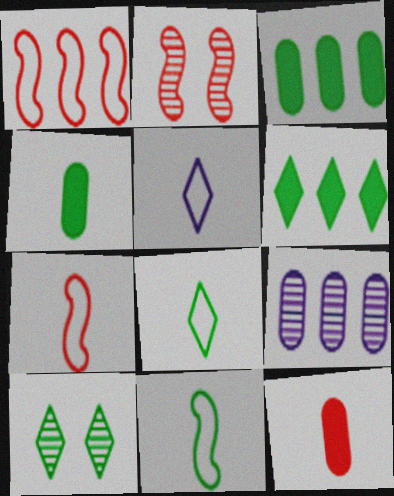[[1, 6, 9], 
[2, 3, 5], 
[3, 10, 11], 
[6, 8, 10]]